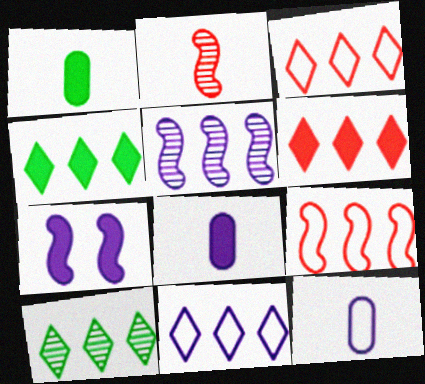[[1, 6, 7], 
[6, 10, 11]]